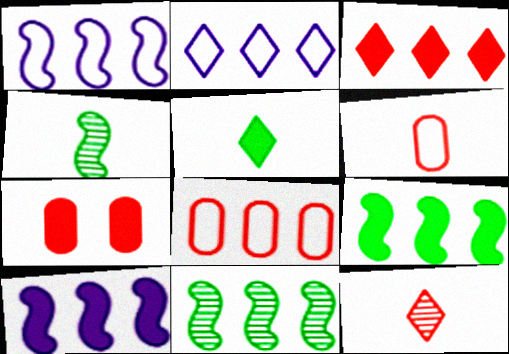[[2, 4, 7], 
[5, 7, 10]]